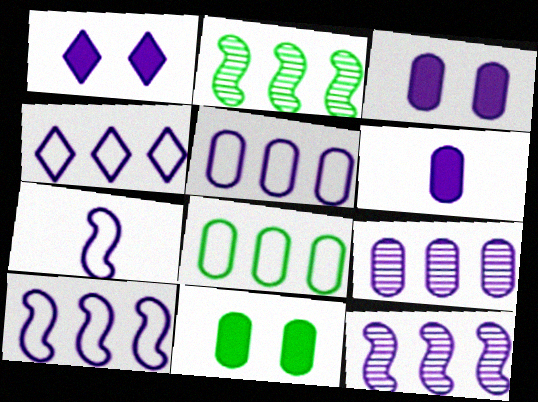[[1, 7, 9], 
[4, 5, 10]]